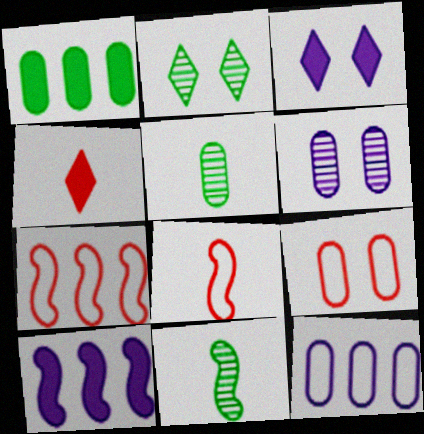[[3, 5, 7]]